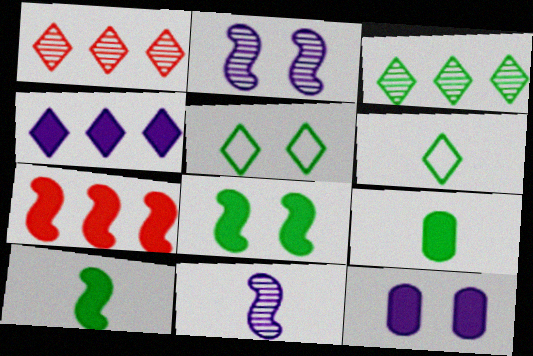[]